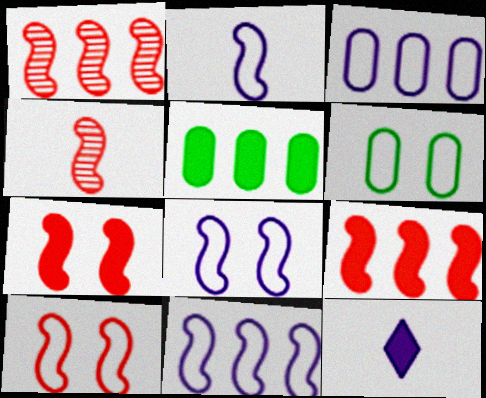[[1, 6, 12], 
[2, 8, 11], 
[4, 9, 10], 
[5, 7, 12]]